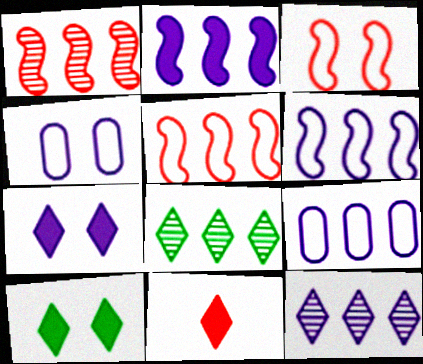[[2, 9, 12]]